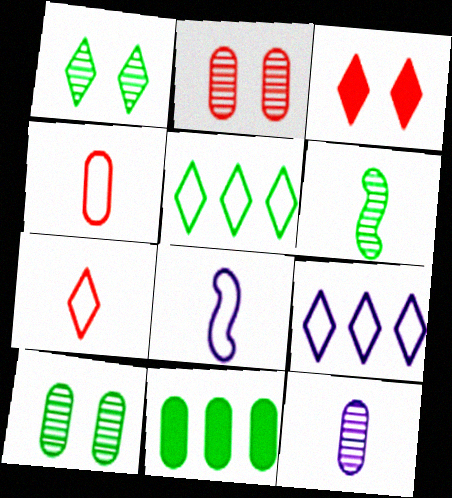[]